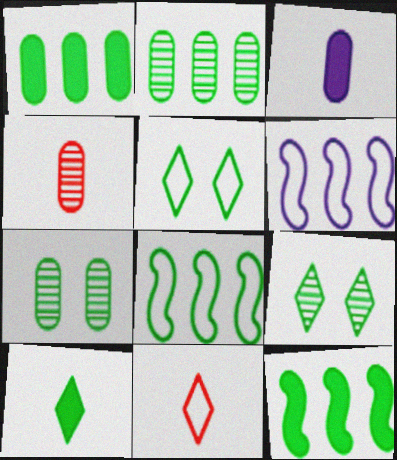[[7, 8, 10]]